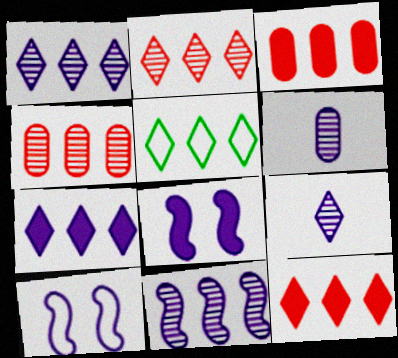[[1, 5, 12], 
[2, 5, 7], 
[3, 5, 11], 
[6, 7, 10]]